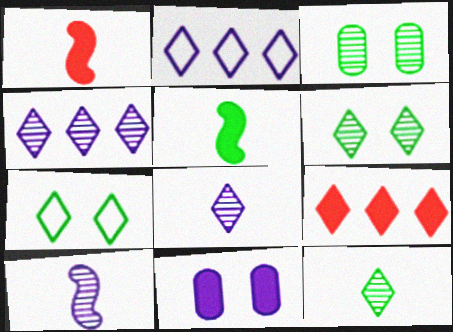[[1, 2, 3], 
[2, 10, 11], 
[5, 9, 11], 
[7, 8, 9]]